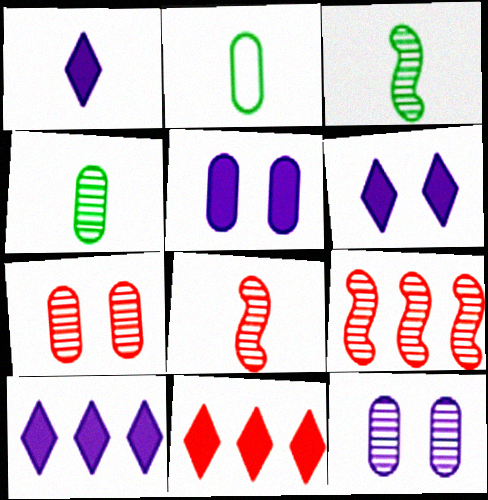[[1, 2, 8], 
[1, 6, 10], 
[2, 6, 9]]